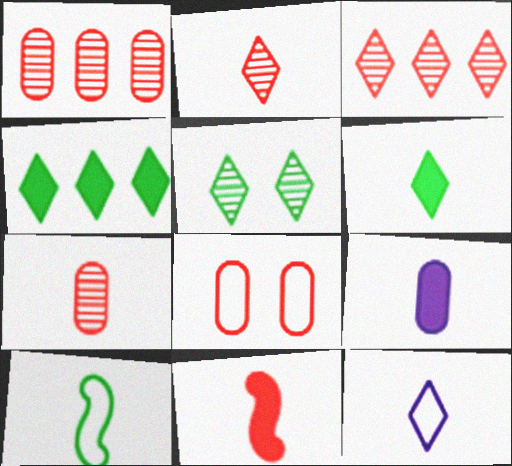[[2, 6, 12], 
[2, 9, 10], 
[3, 8, 11], 
[6, 9, 11]]